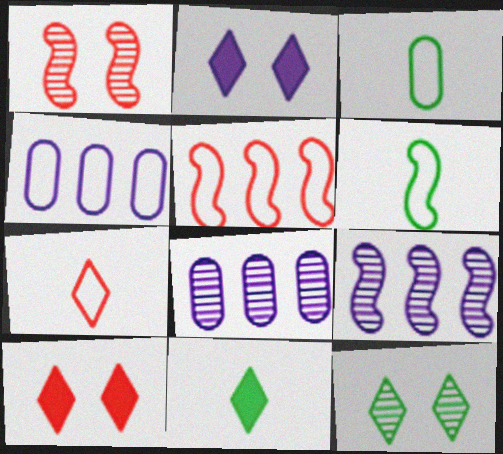[[1, 4, 11], 
[3, 9, 10], 
[6, 8, 10]]